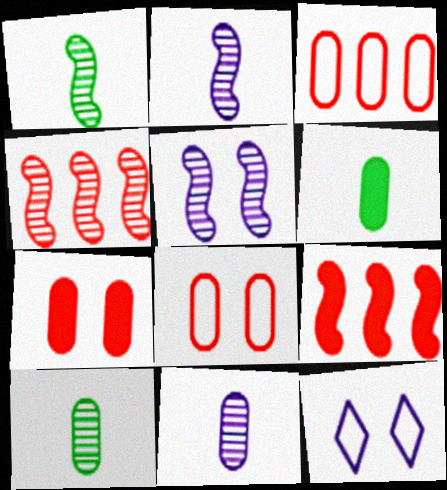[[1, 4, 5], 
[4, 6, 12], 
[9, 10, 12]]